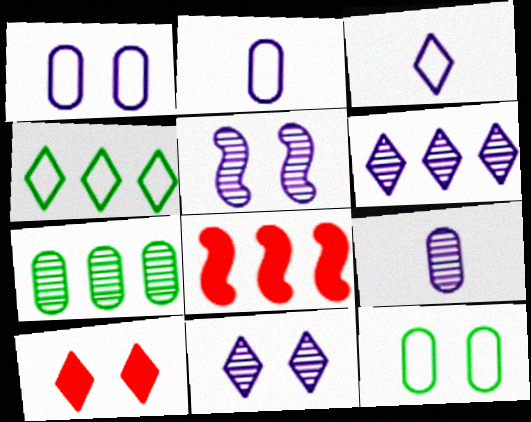[[5, 6, 9], 
[5, 10, 12]]